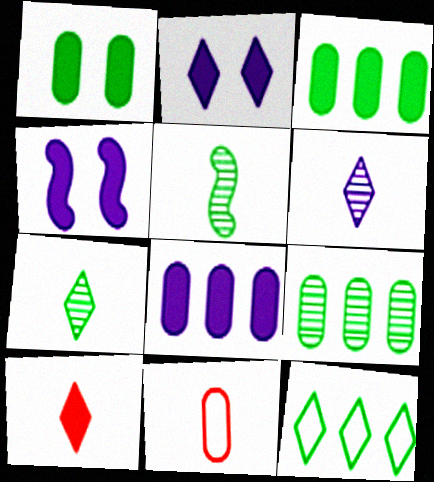[[1, 5, 12], 
[3, 4, 10]]